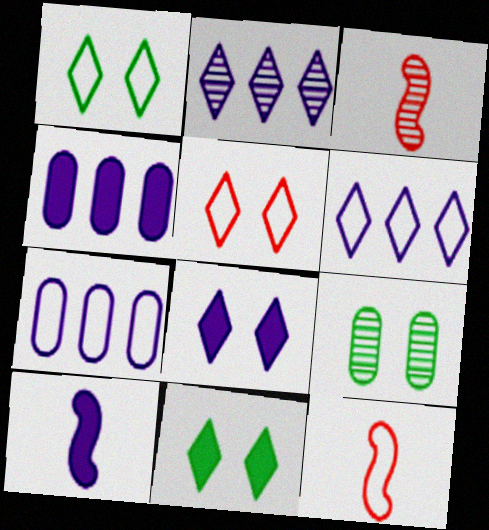[[1, 3, 4], 
[1, 7, 12], 
[2, 3, 9], 
[3, 7, 11], 
[4, 8, 10]]